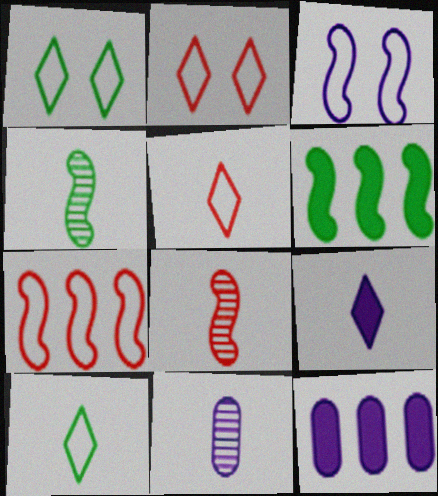[[1, 8, 12], 
[2, 4, 12], 
[2, 6, 11], 
[3, 6, 8]]